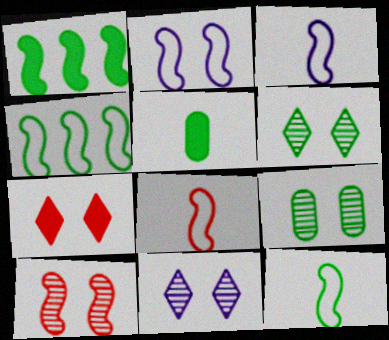[[1, 3, 10], 
[2, 4, 8], 
[2, 7, 9], 
[3, 8, 12], 
[4, 5, 6], 
[9, 10, 11]]